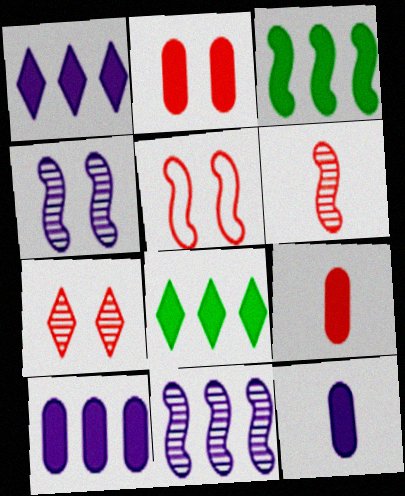[[2, 5, 7]]